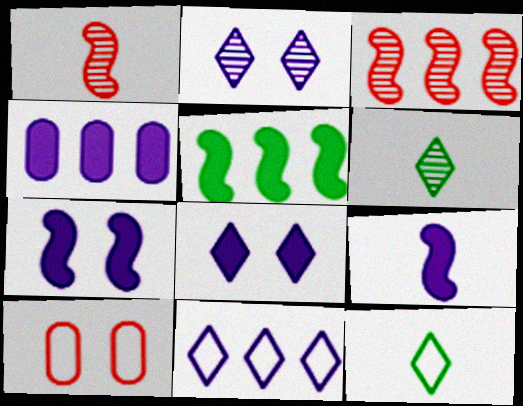[[4, 8, 9]]